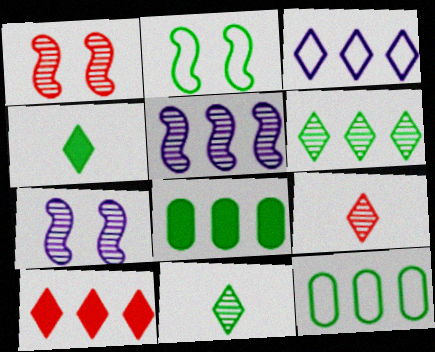[[2, 8, 11], 
[3, 6, 10], 
[5, 10, 12]]